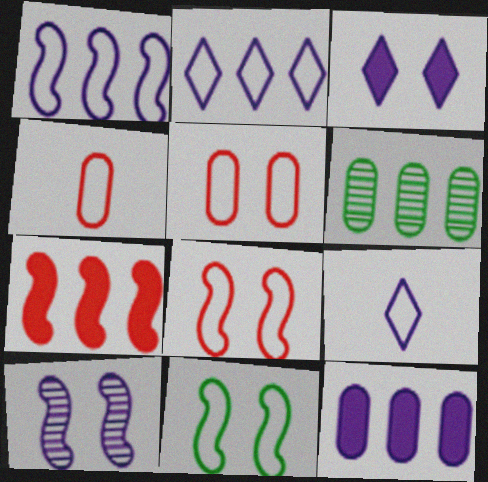[[2, 4, 11], 
[2, 6, 7], 
[9, 10, 12]]